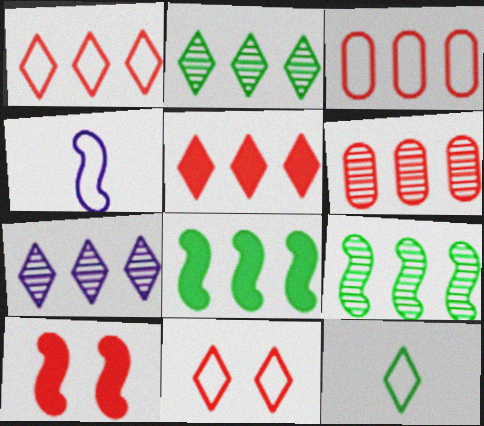[[3, 7, 8], 
[4, 9, 10], 
[6, 7, 9]]